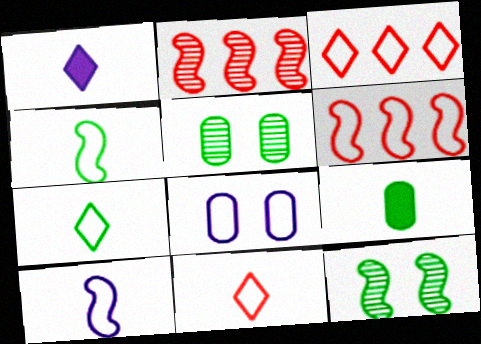[[1, 5, 6], 
[3, 4, 8], 
[6, 7, 8]]